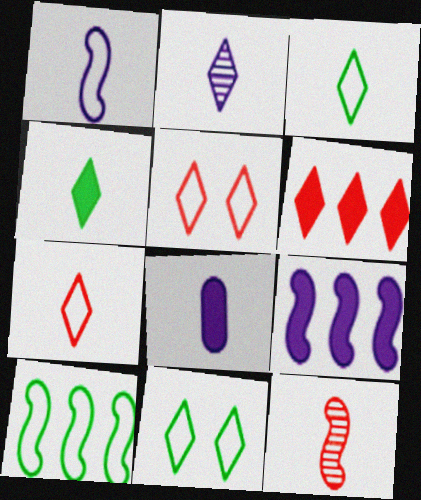[[1, 2, 8], 
[2, 4, 7], 
[2, 6, 11], 
[3, 8, 12]]